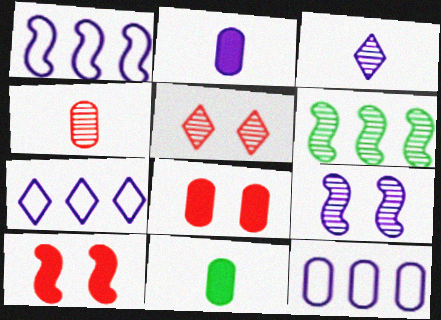[[1, 5, 11], 
[1, 7, 12], 
[2, 7, 9]]